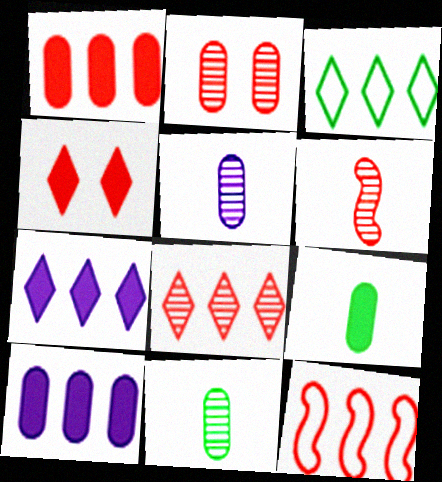[[1, 8, 12], 
[2, 6, 8], 
[3, 7, 8]]